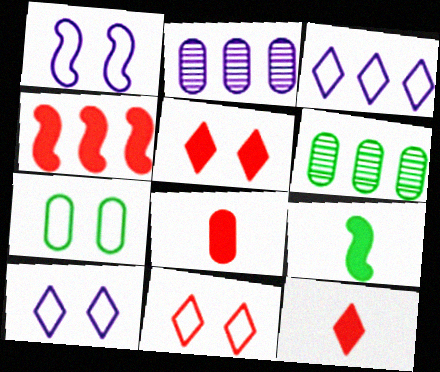[[1, 6, 12], 
[1, 7, 11], 
[2, 7, 8], 
[2, 9, 11], 
[3, 4, 6], 
[4, 5, 8]]